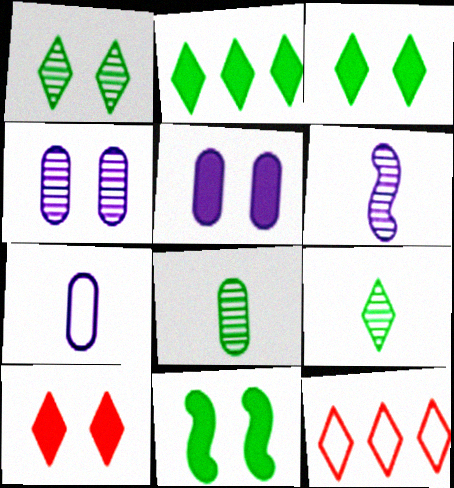[[5, 10, 11]]